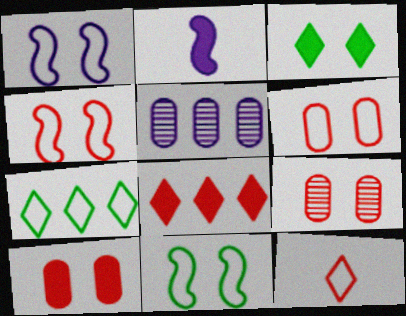[[1, 3, 9], 
[1, 4, 11], 
[2, 7, 9], 
[6, 9, 10]]